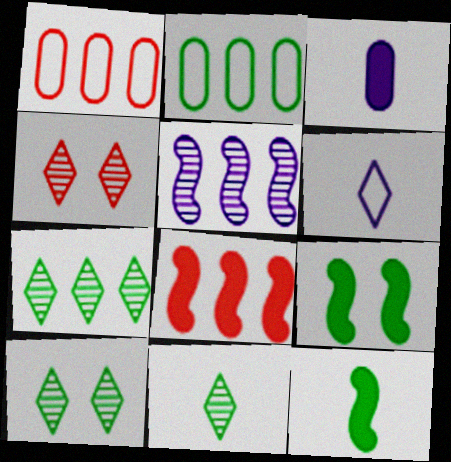[[2, 9, 11], 
[2, 10, 12], 
[7, 10, 11]]